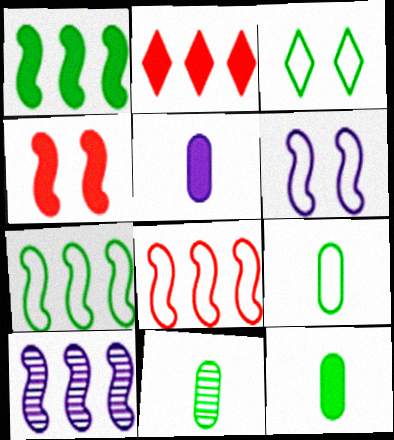[[1, 3, 11], 
[1, 8, 10], 
[2, 6, 11], 
[3, 7, 9], 
[9, 11, 12]]